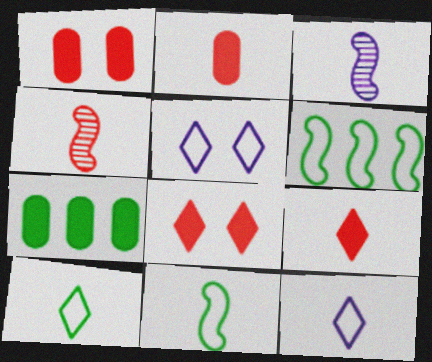[[2, 3, 10], 
[4, 5, 7]]